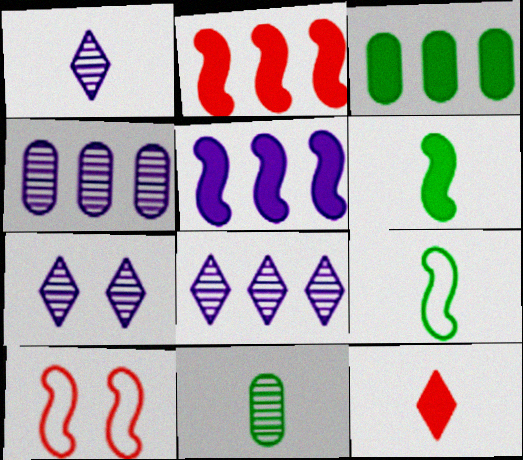[[1, 3, 10], 
[1, 7, 8]]